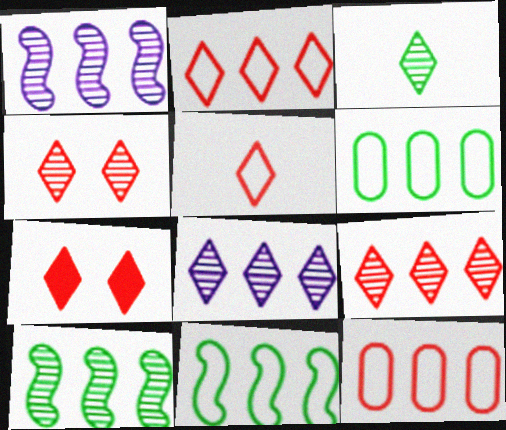[[3, 4, 8], 
[5, 7, 9]]